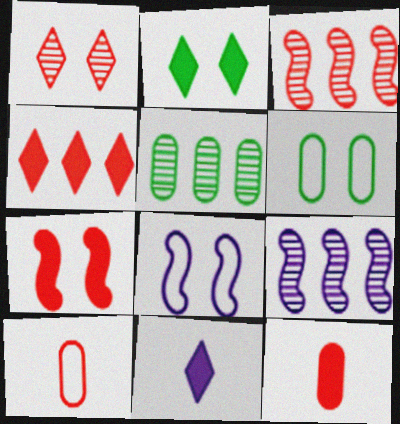[[2, 4, 11], 
[2, 9, 10], 
[3, 6, 11], 
[4, 7, 12]]